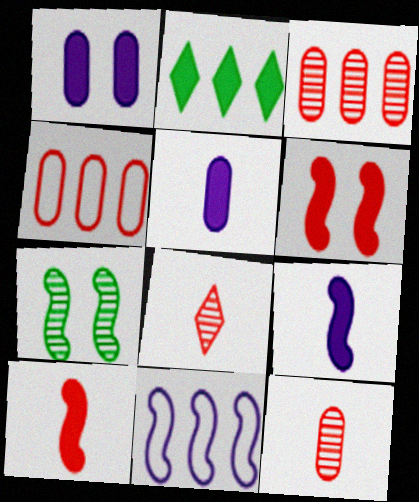[[1, 2, 10], 
[2, 3, 11], 
[2, 5, 6], 
[4, 6, 8], 
[7, 10, 11]]